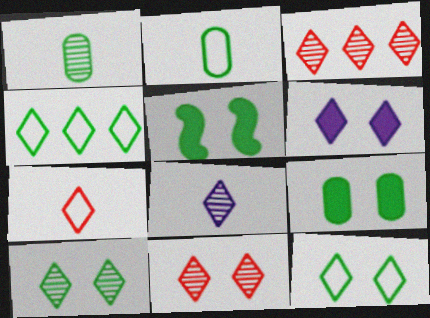[[1, 4, 5], 
[3, 8, 10], 
[6, 11, 12]]